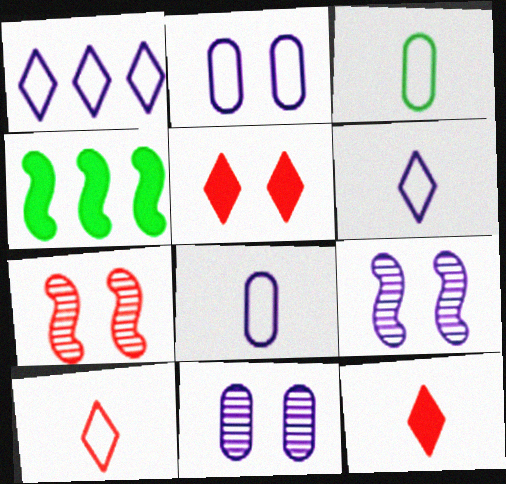[[4, 10, 11]]